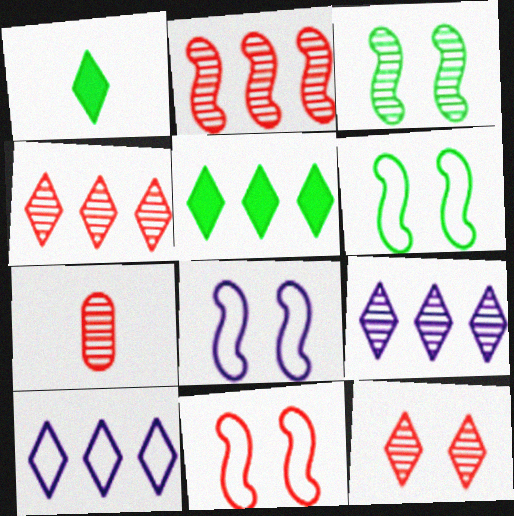[[1, 10, 12], 
[2, 7, 12], 
[3, 7, 9], 
[4, 5, 10], 
[5, 7, 8], 
[6, 8, 11]]